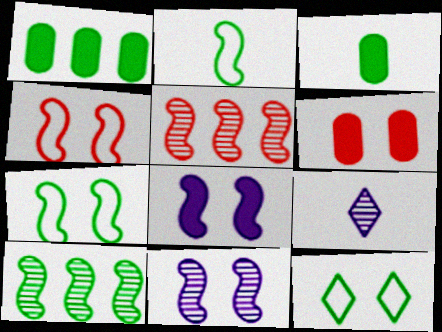[[1, 4, 9], 
[2, 5, 8], 
[3, 10, 12], 
[6, 11, 12]]